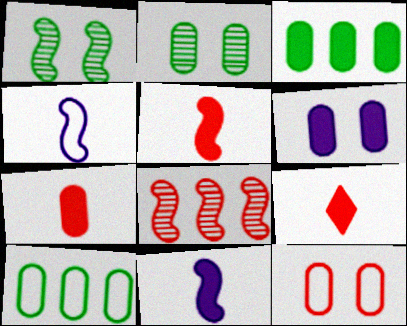[[2, 6, 12], 
[3, 6, 7], 
[5, 7, 9], 
[8, 9, 12]]